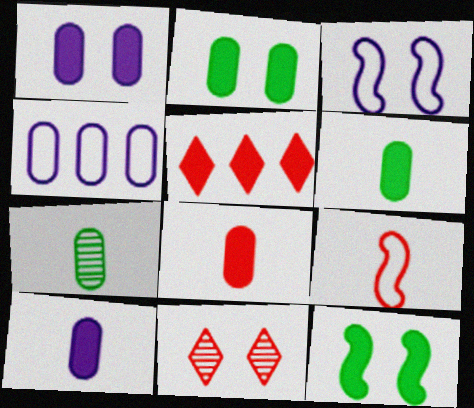[[2, 3, 11], 
[3, 5, 7], 
[5, 10, 12], 
[6, 8, 10]]